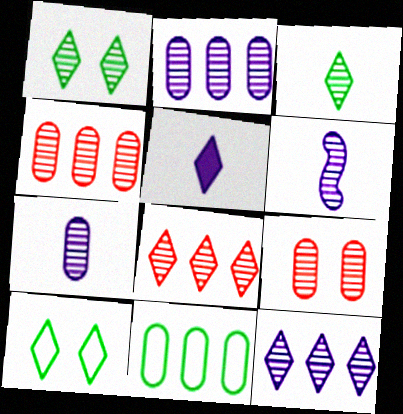[[1, 4, 6], 
[5, 8, 10]]